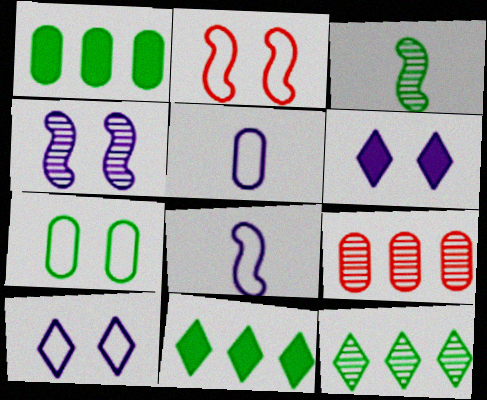[[2, 7, 10], 
[3, 7, 11]]